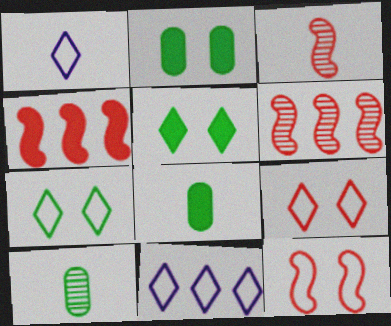[[1, 2, 6], 
[1, 3, 8], 
[2, 3, 11], 
[3, 4, 12]]